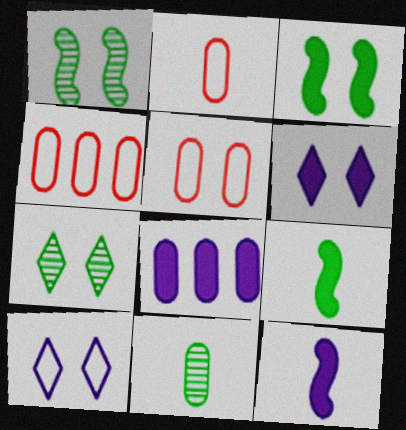[[1, 5, 6], 
[2, 4, 5], 
[4, 7, 12], 
[5, 8, 11], 
[6, 8, 12]]